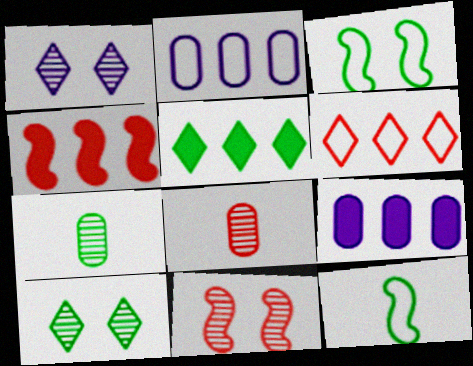[[3, 5, 7], 
[4, 5, 9]]